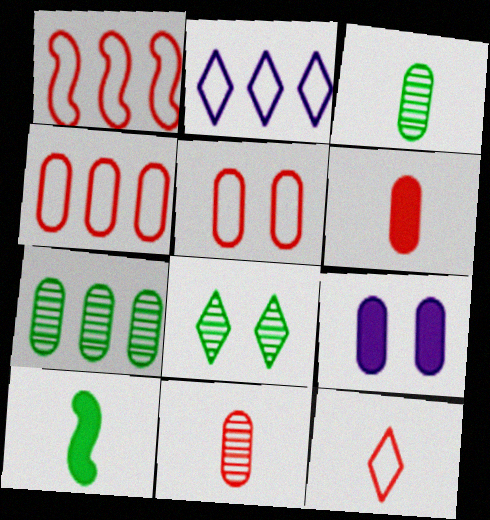[[1, 5, 12], 
[3, 4, 9]]